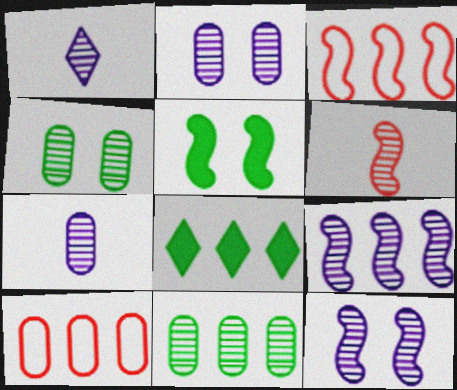[[1, 2, 9], 
[1, 5, 10], 
[8, 9, 10]]